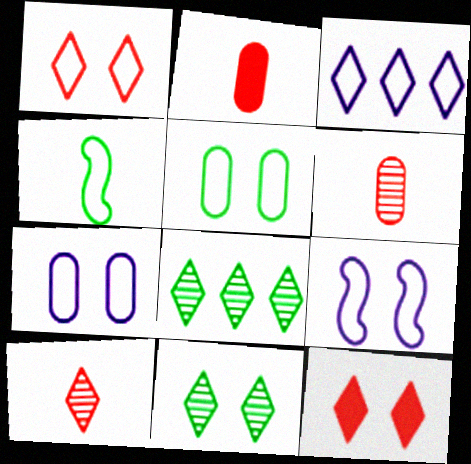[[1, 5, 9], 
[2, 8, 9]]